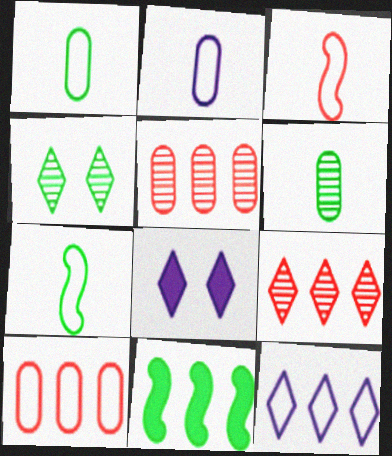[[1, 4, 11], 
[5, 7, 8], 
[5, 11, 12]]